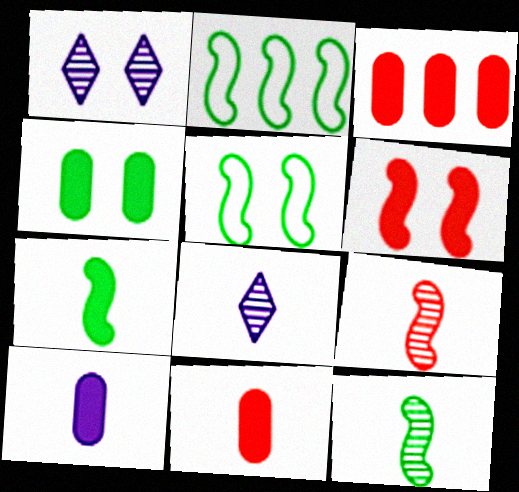[[1, 2, 11], 
[3, 4, 10], 
[3, 5, 8]]